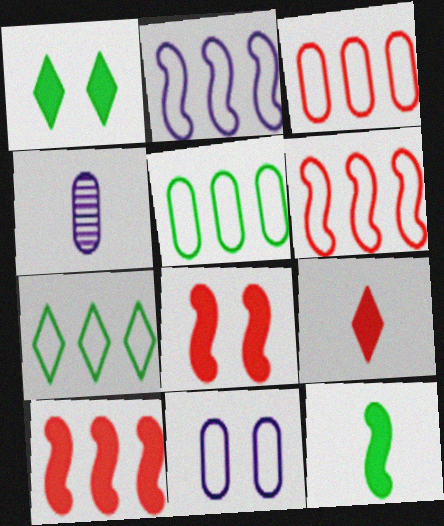[[1, 4, 6], 
[2, 3, 7], 
[4, 7, 8]]